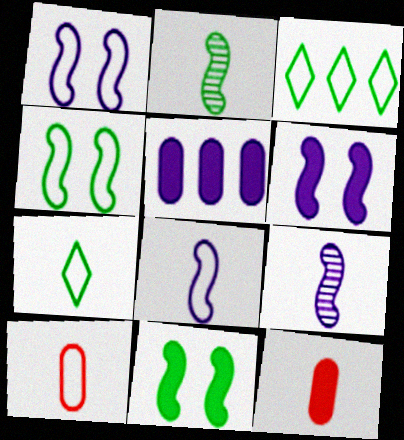[[1, 3, 10], 
[7, 8, 10], 
[7, 9, 12]]